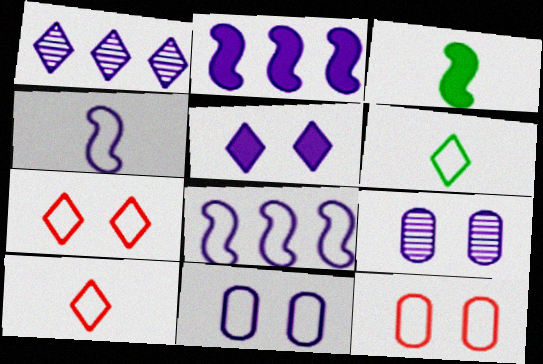[[1, 3, 12], 
[6, 8, 12]]